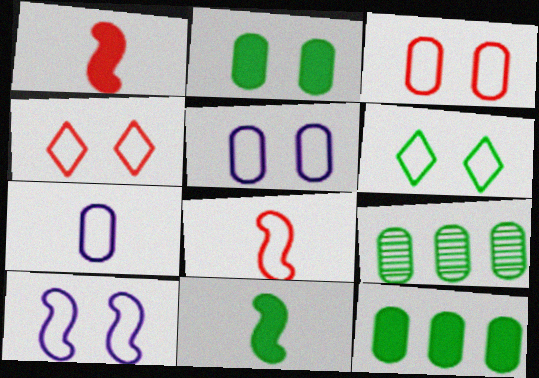[[3, 6, 10], 
[6, 9, 11]]